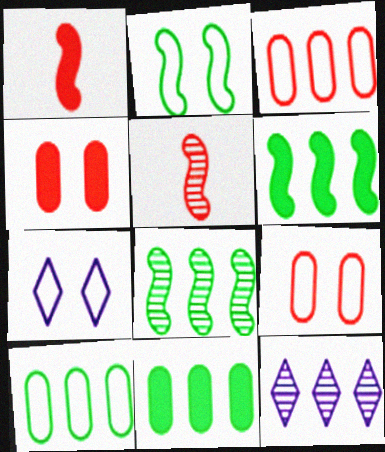[[2, 7, 9], 
[3, 6, 12], 
[5, 7, 11]]